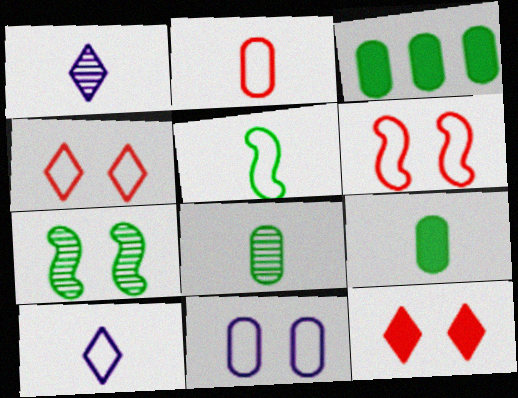[[1, 3, 6], 
[2, 5, 10], 
[7, 11, 12]]